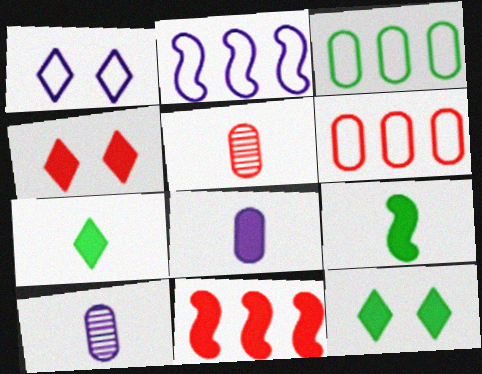[[2, 5, 12], 
[8, 11, 12]]